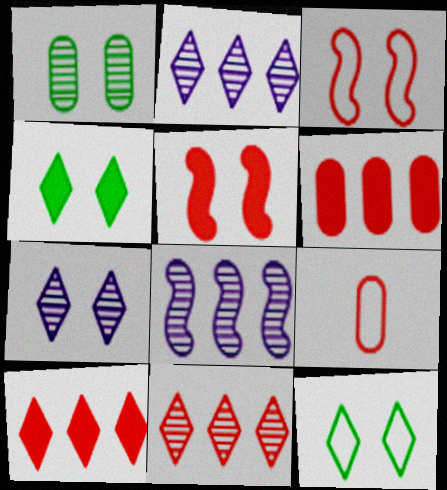[[4, 8, 9], 
[5, 9, 11]]